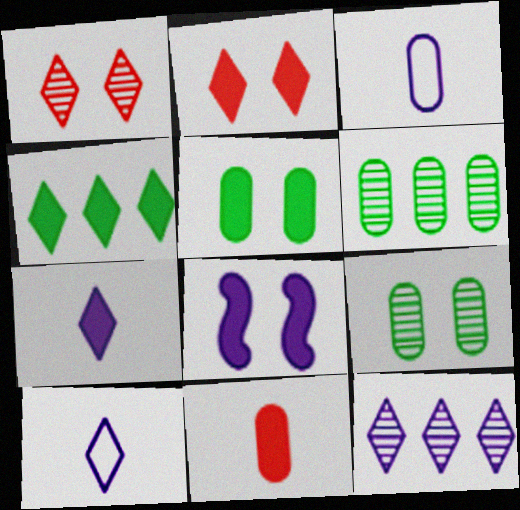[[1, 4, 10], 
[2, 4, 7], 
[2, 5, 8], 
[3, 8, 12], 
[4, 8, 11]]